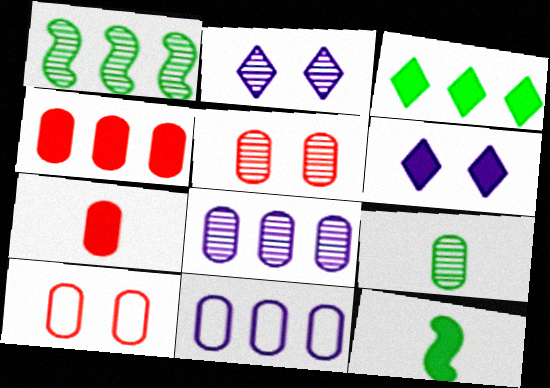[[4, 6, 12], 
[5, 8, 9]]